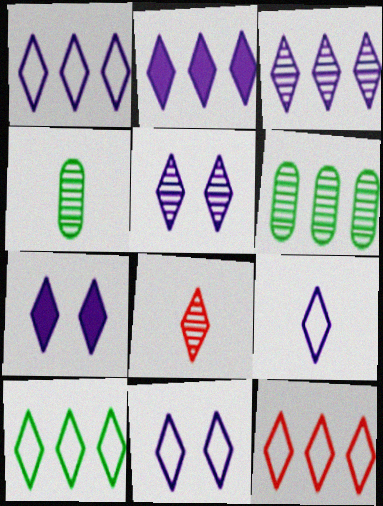[[1, 2, 3], 
[1, 9, 11], 
[1, 10, 12], 
[2, 5, 9], 
[3, 7, 9], 
[5, 7, 11], 
[7, 8, 10]]